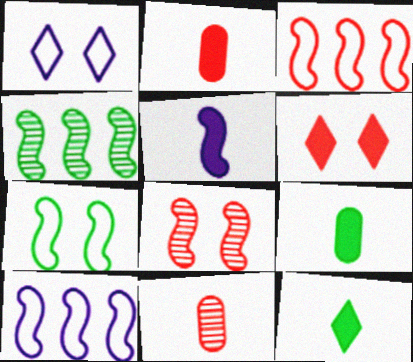[[1, 2, 4], 
[2, 5, 12], 
[3, 6, 11]]